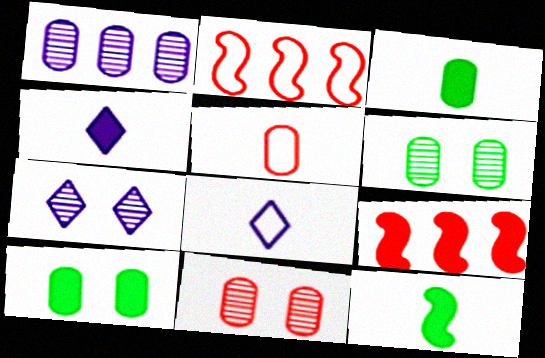[[1, 5, 10], 
[2, 3, 7], 
[2, 4, 6], 
[4, 9, 10], 
[6, 8, 9]]